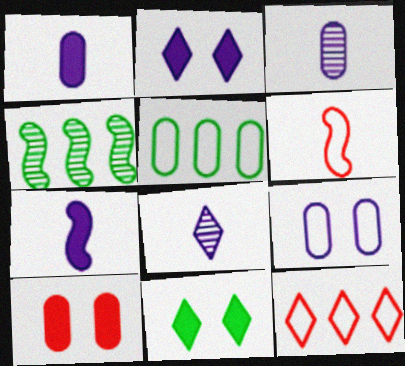[[3, 5, 10], 
[8, 11, 12]]